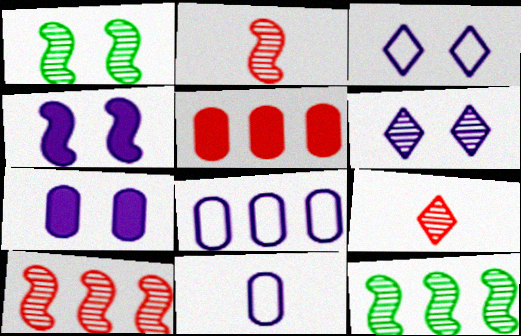[]